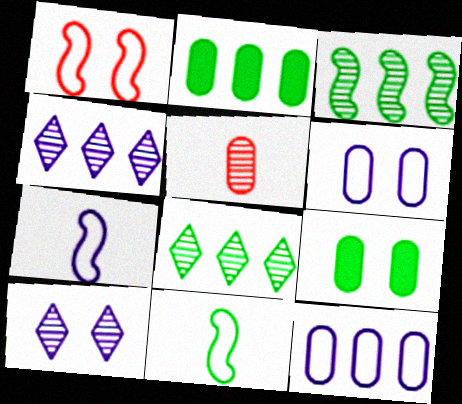[[1, 9, 10], 
[2, 5, 6], 
[3, 5, 10], 
[5, 9, 12], 
[8, 9, 11]]